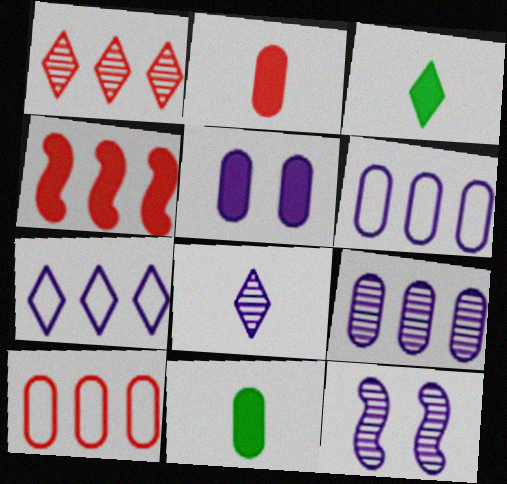[[1, 4, 10], 
[3, 4, 5], 
[3, 10, 12], 
[8, 9, 12]]